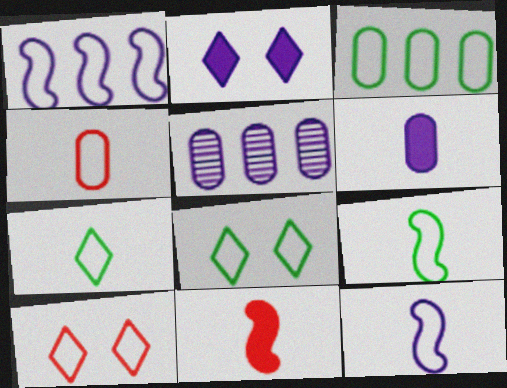[[1, 4, 8], 
[2, 5, 12], 
[3, 8, 9], 
[3, 10, 12], 
[4, 7, 12], 
[5, 8, 11]]